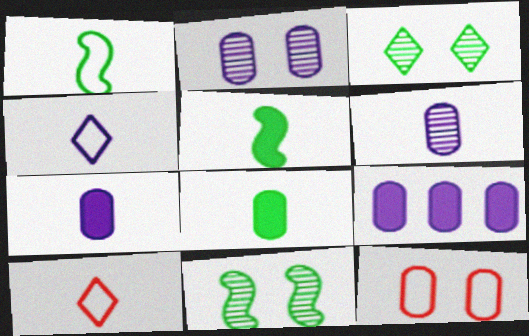[[5, 6, 10], 
[9, 10, 11]]